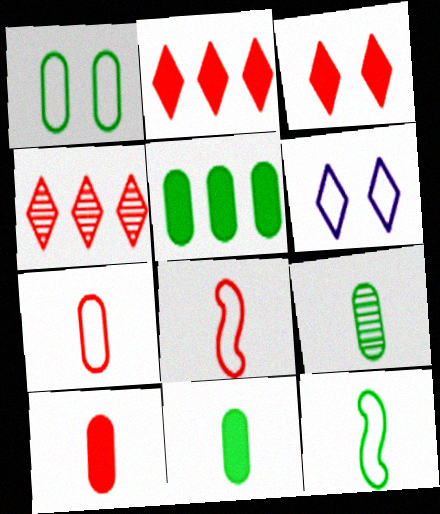[[1, 5, 9]]